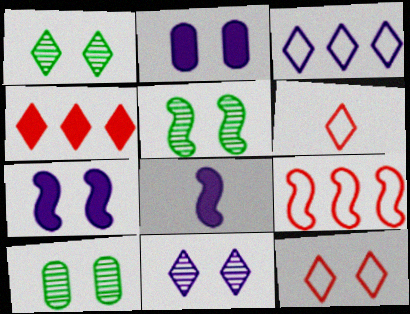[[1, 5, 10], 
[2, 5, 12], 
[5, 8, 9], 
[7, 10, 12]]